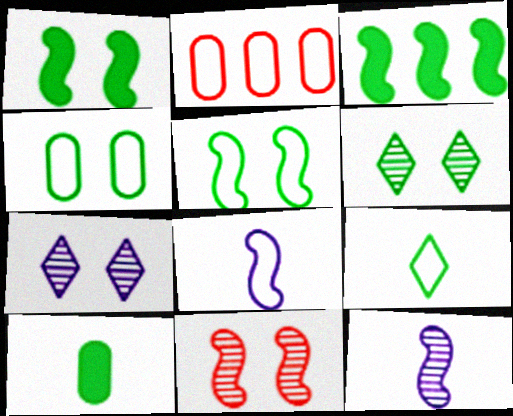[[1, 4, 6], 
[3, 8, 11]]